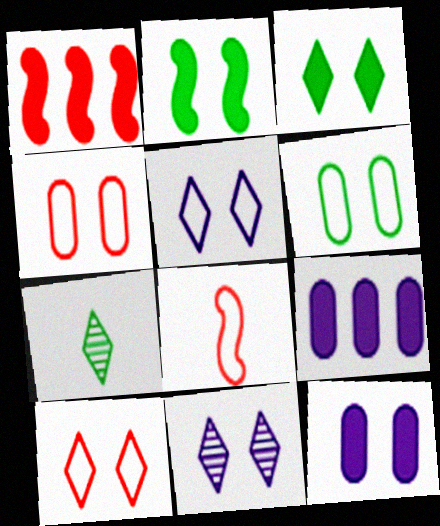[[2, 4, 11], 
[3, 10, 11]]